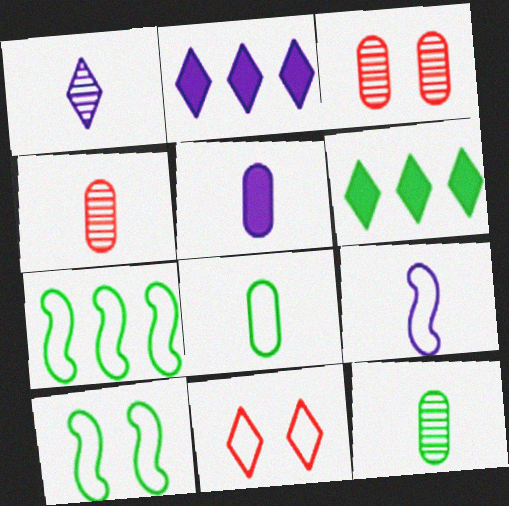[[1, 5, 9], 
[1, 6, 11], 
[2, 4, 10], 
[3, 6, 9], 
[4, 5, 8], 
[6, 10, 12]]